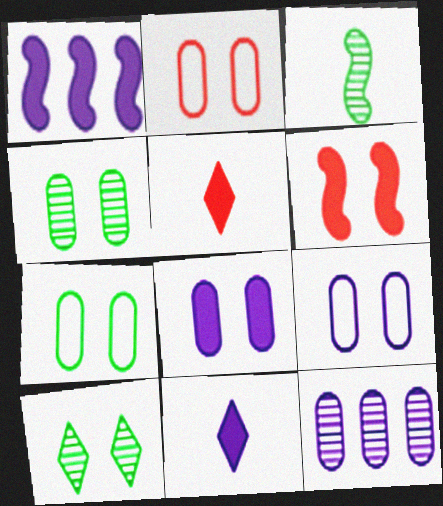[[1, 8, 11], 
[2, 4, 8], 
[2, 7, 9], 
[6, 9, 10]]